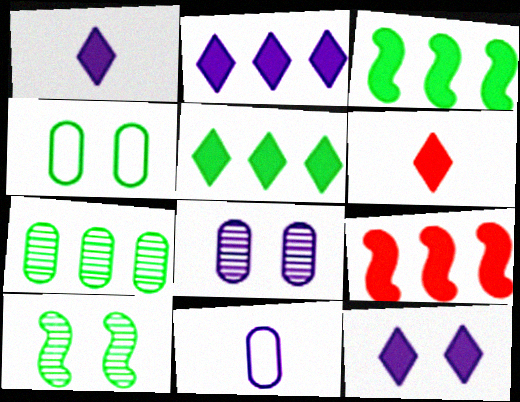[[1, 2, 12], 
[5, 6, 12]]